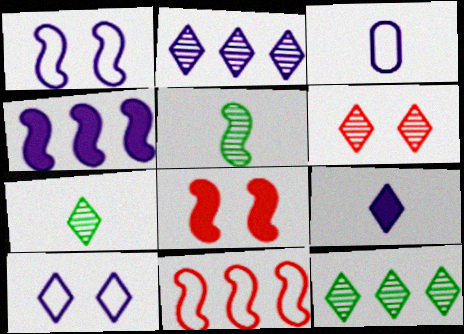[[2, 6, 7], 
[2, 9, 10], 
[3, 8, 12]]